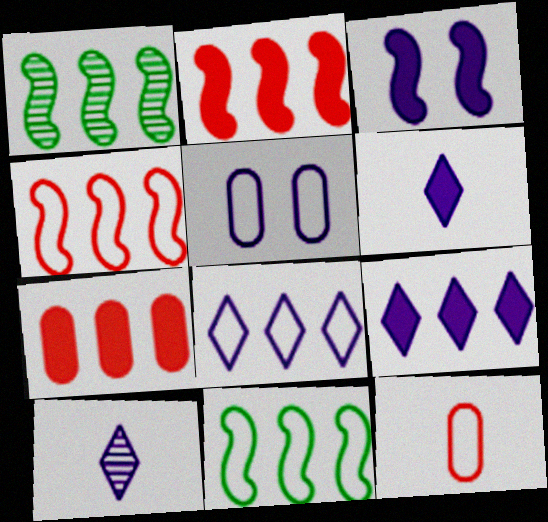[[1, 7, 8]]